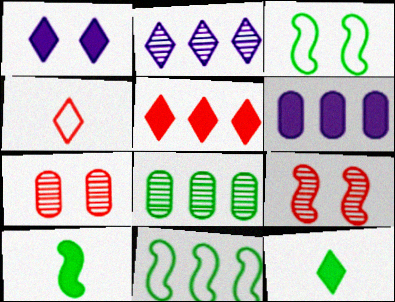[[1, 3, 7], 
[1, 5, 12], 
[3, 8, 12]]